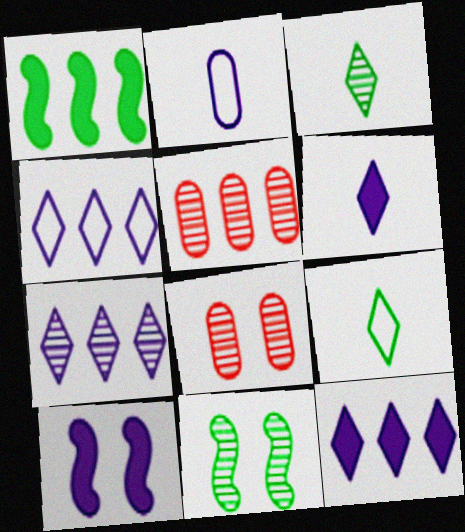[[1, 4, 5], 
[2, 7, 10], 
[4, 7, 12], 
[5, 9, 10]]